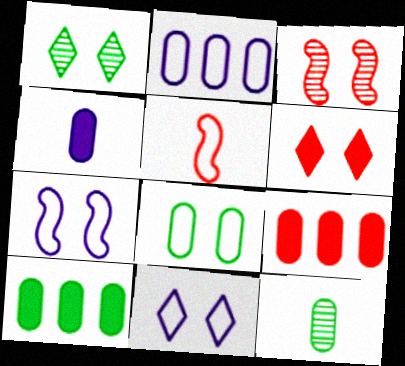[[1, 6, 11], 
[8, 10, 12]]